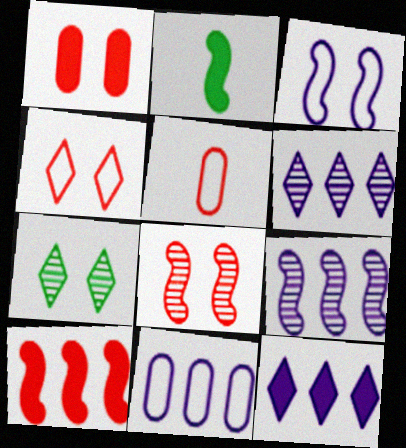[[1, 2, 12], 
[1, 3, 7], 
[1, 4, 8], 
[9, 11, 12]]